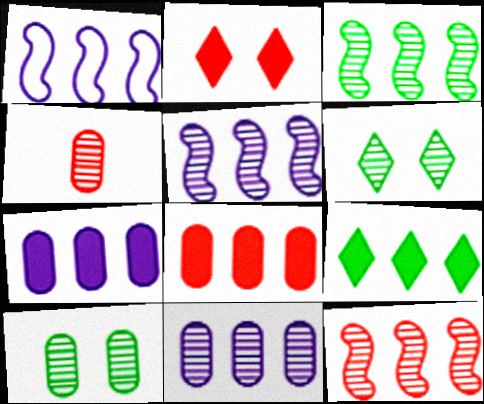[[3, 5, 12], 
[4, 5, 6], 
[4, 10, 11]]